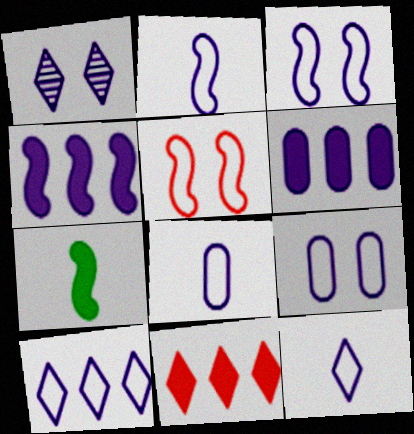[[1, 2, 6], 
[1, 4, 8], 
[2, 8, 12], 
[2, 9, 10], 
[3, 8, 10]]